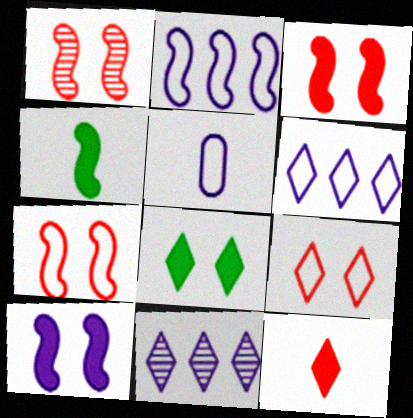[[1, 2, 4], 
[1, 3, 7], 
[5, 10, 11]]